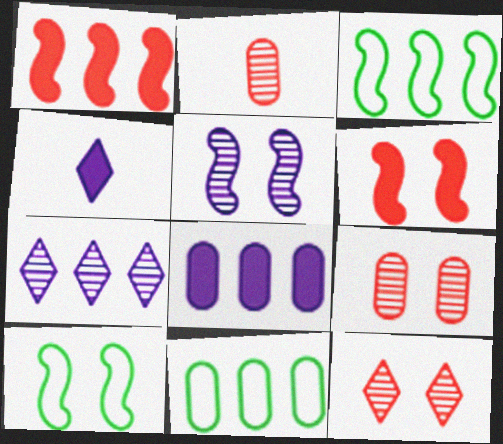[[1, 7, 11], 
[3, 4, 9], 
[5, 6, 10]]